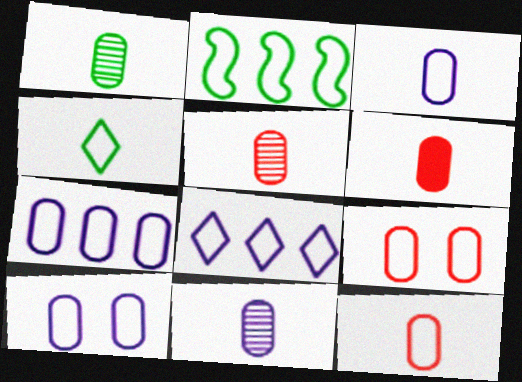[[1, 3, 6], 
[1, 5, 11], 
[3, 7, 10], 
[5, 6, 12]]